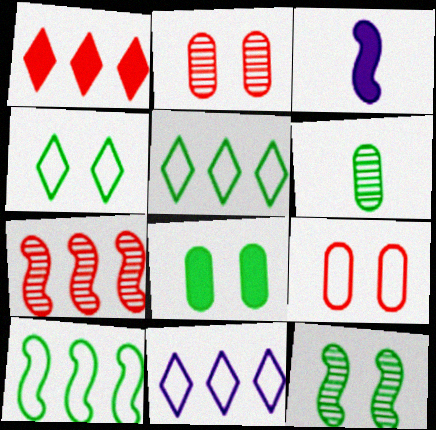[[1, 3, 8], 
[2, 3, 5], 
[4, 8, 12]]